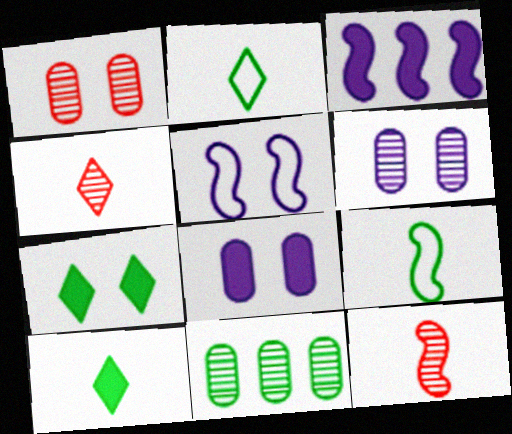[[1, 2, 3], 
[1, 5, 7], 
[7, 9, 11]]